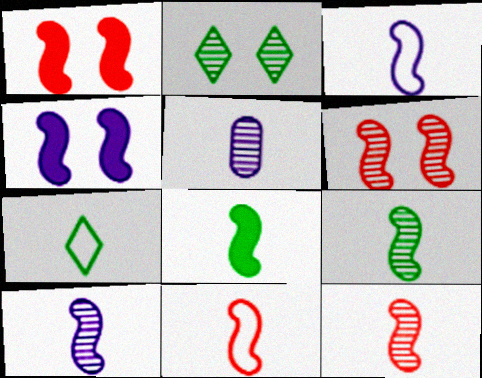[[3, 8, 12], 
[8, 10, 11], 
[9, 10, 12]]